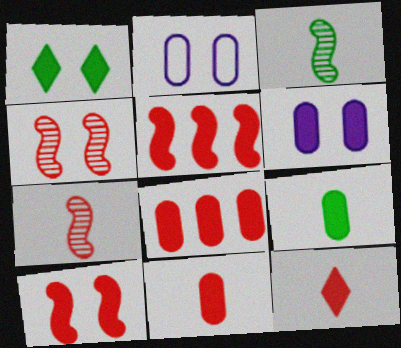[[1, 2, 4], 
[1, 6, 10], 
[6, 8, 9], 
[8, 10, 12]]